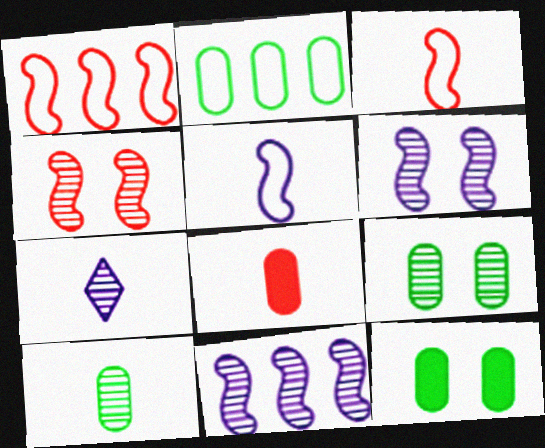[[1, 7, 12], 
[2, 10, 12]]